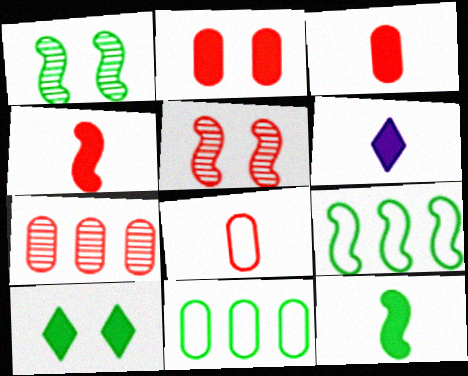[[1, 9, 12], 
[2, 7, 8], 
[3, 6, 12], 
[5, 6, 11]]